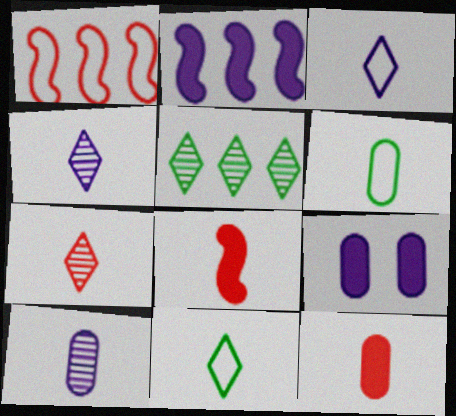[[4, 6, 8], 
[6, 10, 12], 
[8, 10, 11]]